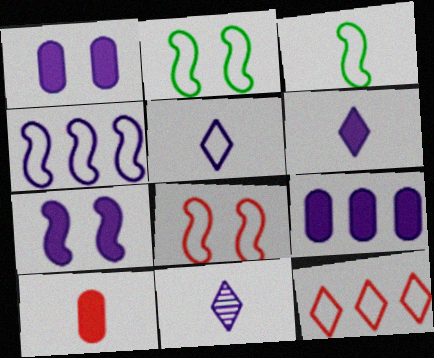[[1, 4, 11], 
[3, 4, 8], 
[3, 10, 11], 
[5, 6, 11], 
[6, 7, 9]]